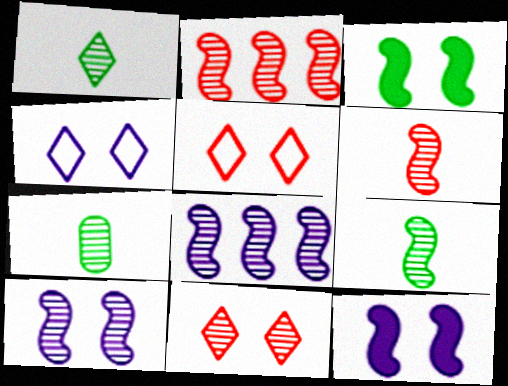[[1, 7, 9], 
[2, 9, 10], 
[7, 8, 11]]